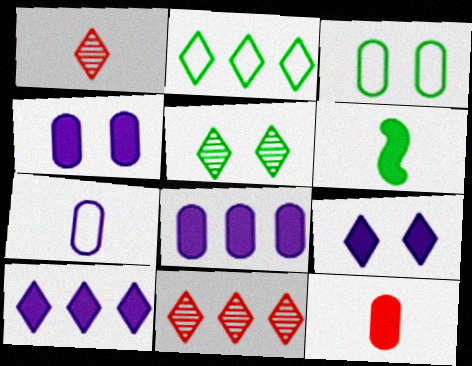[[1, 2, 9], 
[1, 6, 7], 
[2, 10, 11]]